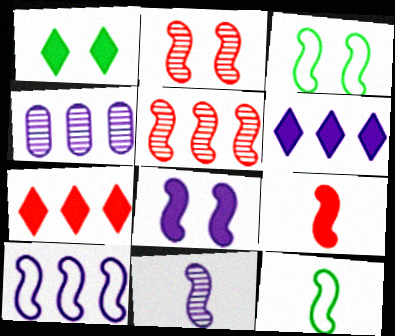[[2, 3, 8], 
[4, 6, 10], 
[5, 8, 12], 
[8, 10, 11], 
[9, 11, 12]]